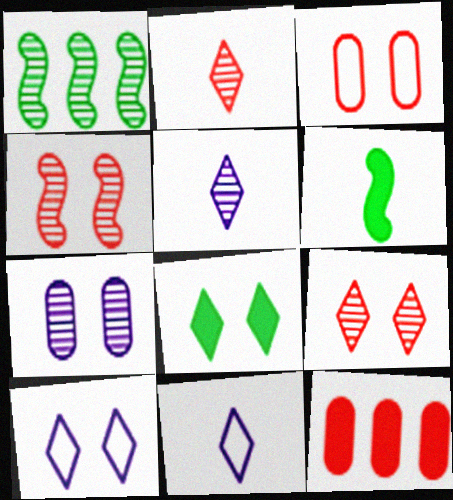[[1, 2, 7], 
[8, 9, 10]]